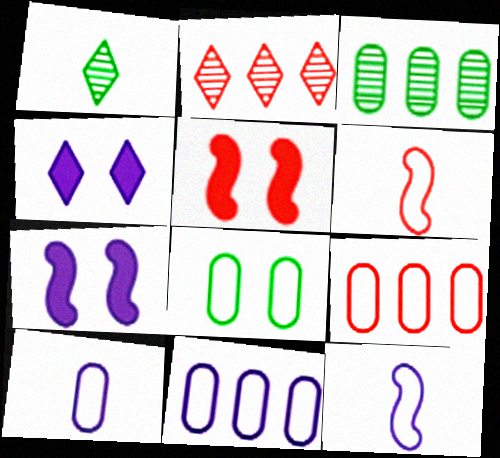[[1, 5, 11], 
[1, 7, 9], 
[3, 4, 6], 
[8, 9, 10]]